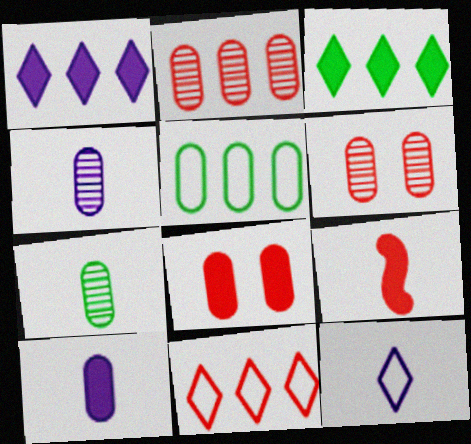[[4, 5, 8], 
[5, 6, 10], 
[6, 9, 11], 
[7, 9, 12]]